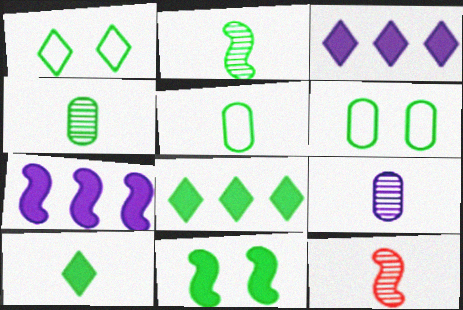[[2, 5, 10], 
[2, 6, 8], 
[3, 6, 12]]